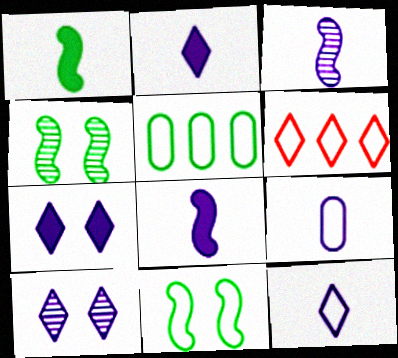[[2, 3, 9], 
[6, 9, 11]]